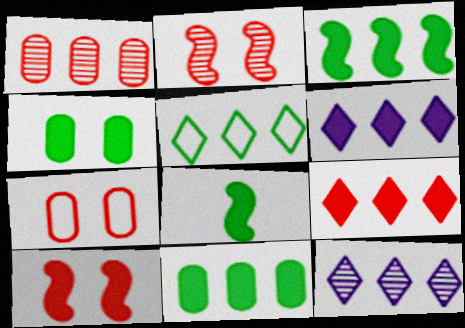[[5, 9, 12], 
[7, 8, 12]]